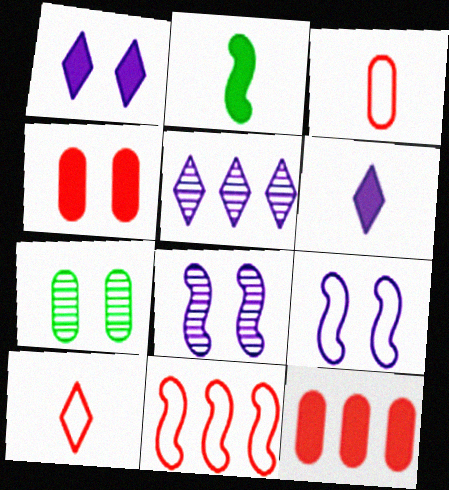[[1, 2, 12], 
[2, 8, 11], 
[6, 7, 11]]